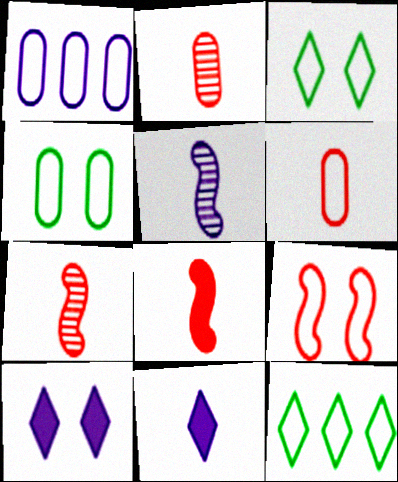[[1, 4, 6], 
[1, 5, 10]]